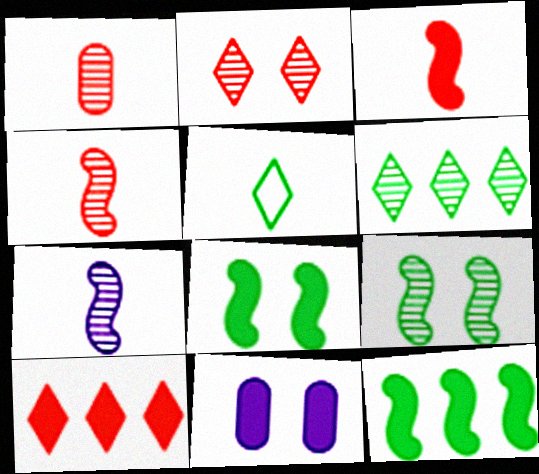[]